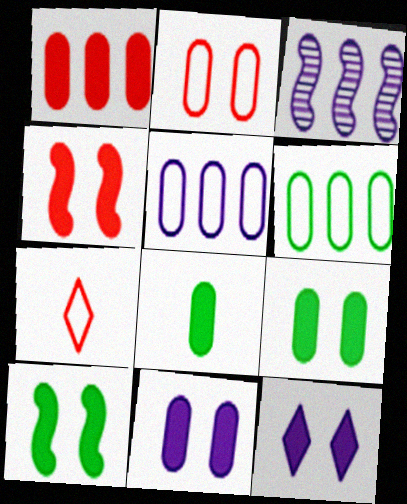[[1, 8, 11], 
[3, 7, 9], 
[4, 9, 12]]